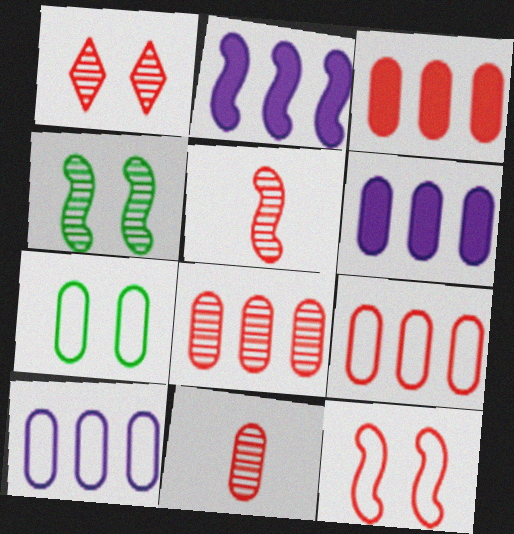[[1, 5, 8], 
[3, 8, 9], 
[6, 7, 11]]